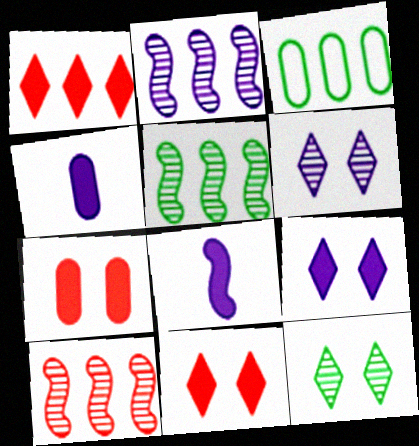[[1, 2, 3], 
[2, 5, 10]]